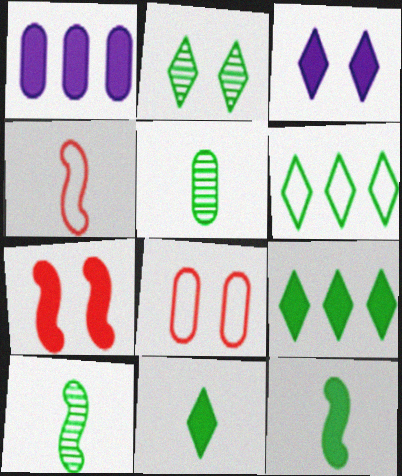[[1, 2, 4], 
[1, 5, 8], 
[1, 7, 11], 
[2, 6, 11]]